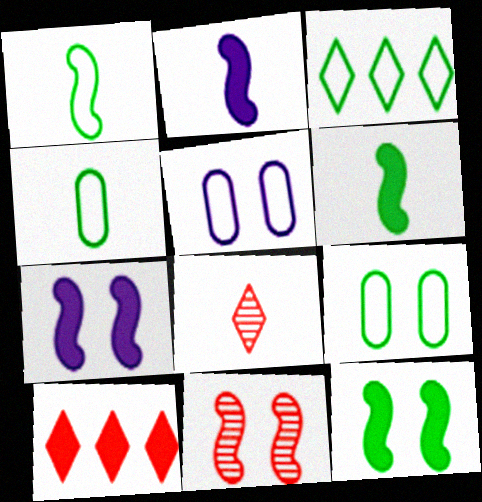[[1, 3, 9], 
[2, 4, 8]]